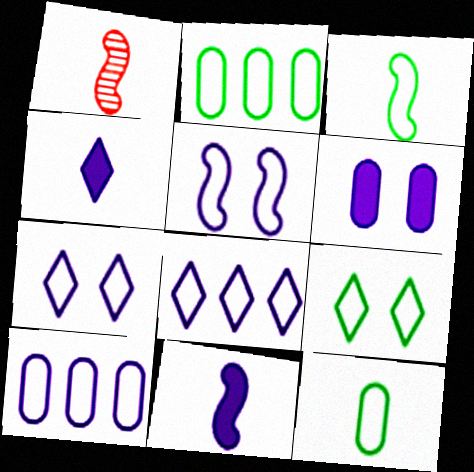[[1, 3, 11], 
[1, 4, 12], 
[2, 3, 9]]